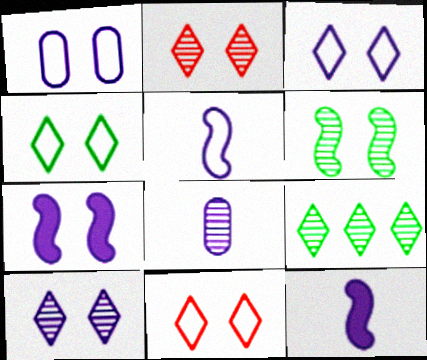[[1, 7, 10], 
[3, 4, 11]]